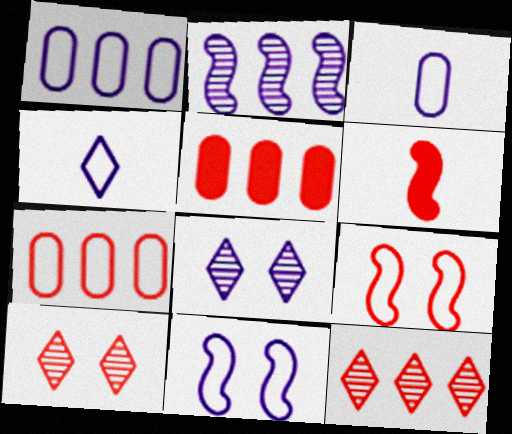[[1, 4, 11], 
[6, 7, 10]]